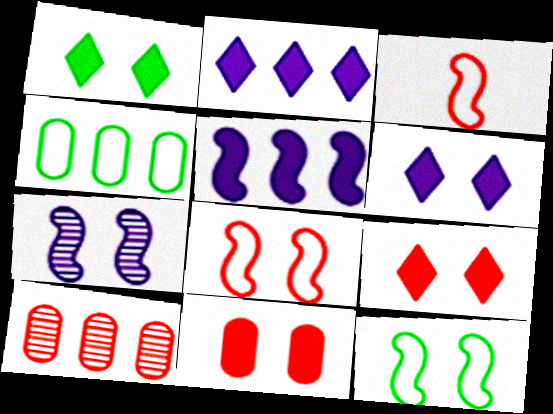[[1, 6, 9], 
[3, 9, 10]]